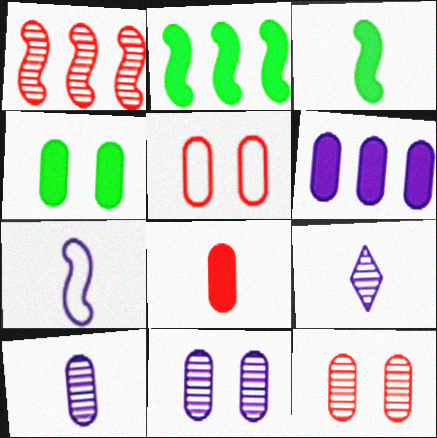[[2, 5, 9], 
[4, 5, 11], 
[4, 6, 8]]